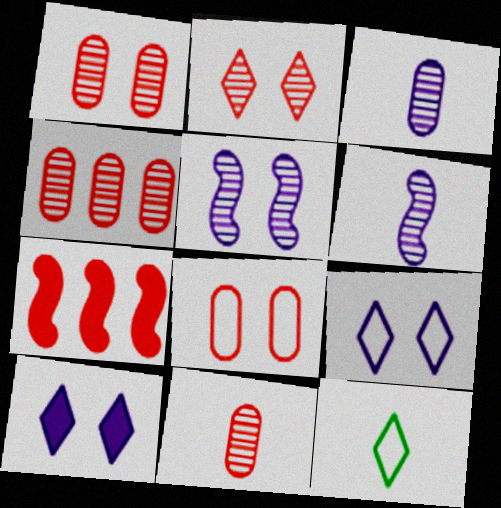[[1, 4, 11]]